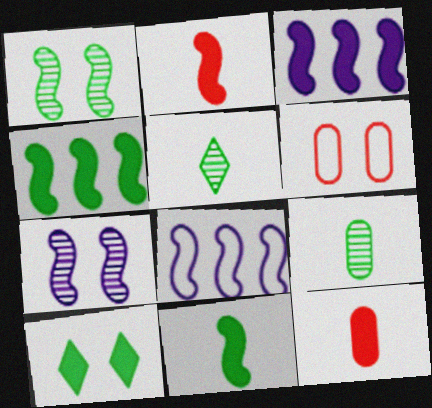[[1, 2, 8], 
[3, 5, 6], 
[3, 10, 12], 
[6, 7, 10]]